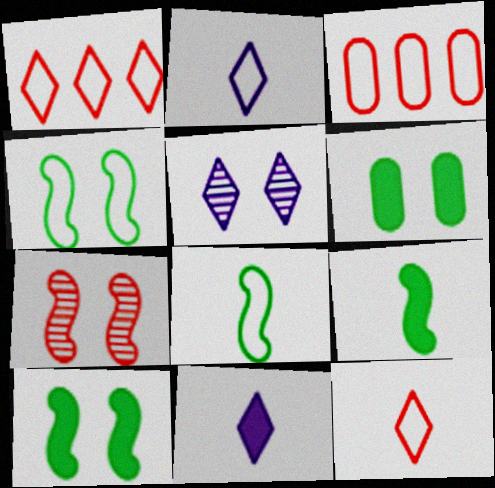[[2, 3, 4], 
[3, 5, 9]]